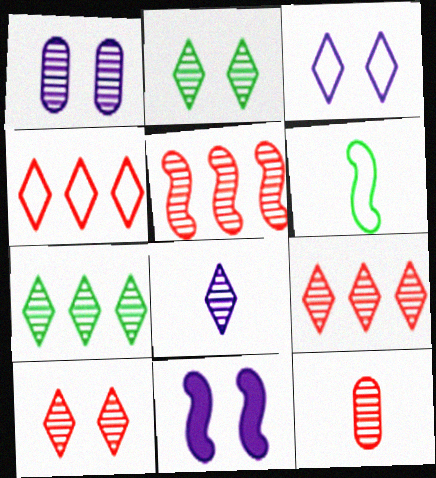[[1, 3, 11], 
[2, 8, 9], 
[5, 6, 11], 
[5, 10, 12], 
[7, 8, 10]]